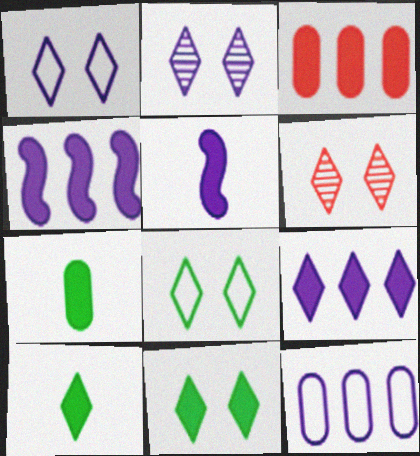[[1, 6, 11], 
[2, 5, 12], 
[3, 5, 11]]